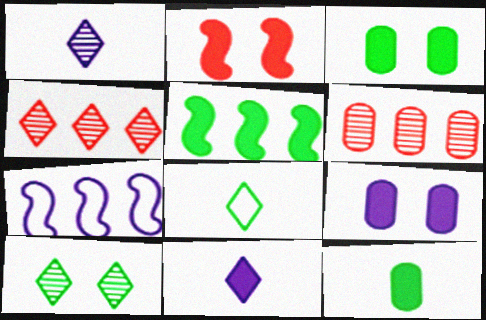[[1, 4, 10], 
[1, 7, 9]]